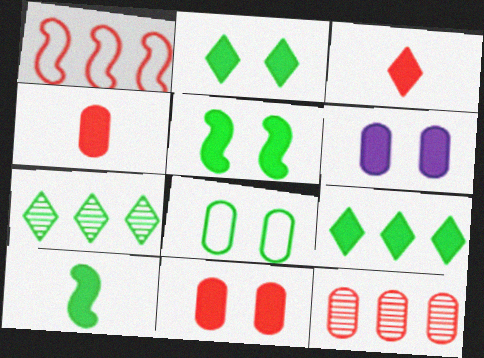[[7, 8, 10]]